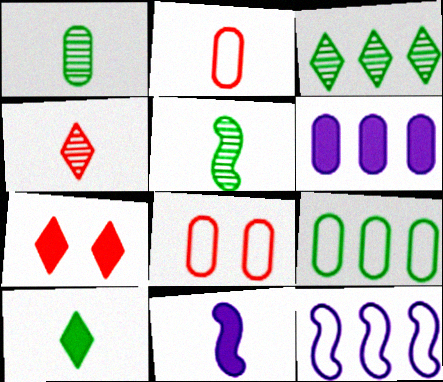[[1, 6, 8], 
[1, 7, 12], 
[3, 8, 11]]